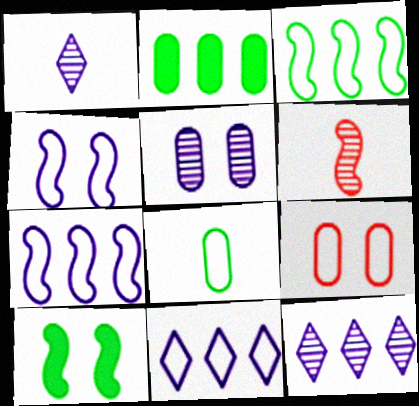[[6, 7, 10]]